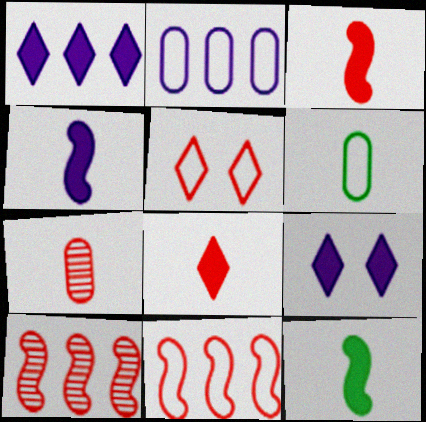[[3, 4, 12], 
[6, 9, 10]]